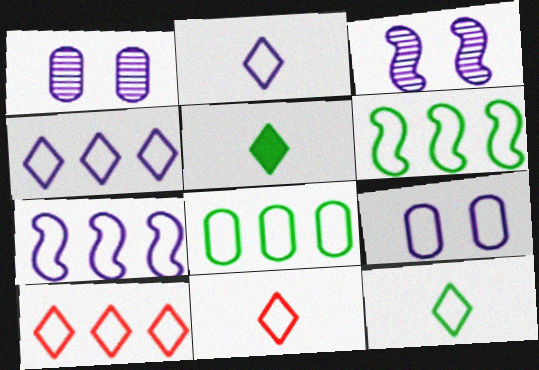[[2, 7, 9], 
[2, 11, 12], 
[6, 9, 11], 
[7, 8, 10]]